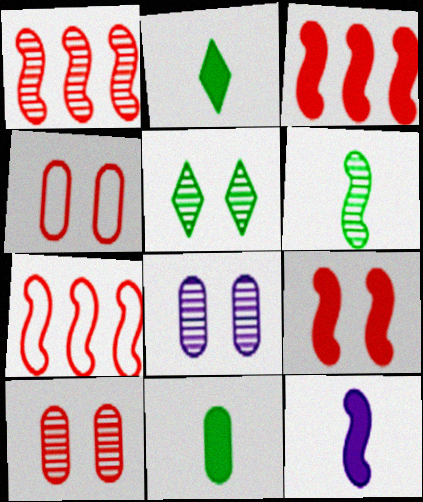[[1, 3, 7], 
[2, 7, 8]]